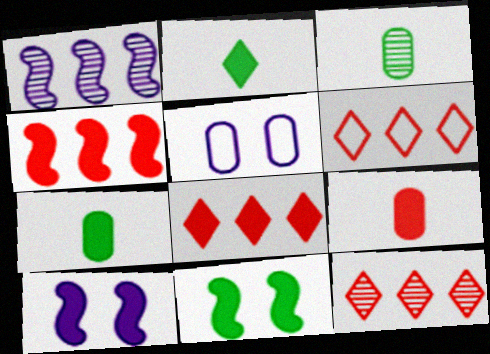[[3, 6, 10], 
[6, 8, 12], 
[7, 8, 10]]